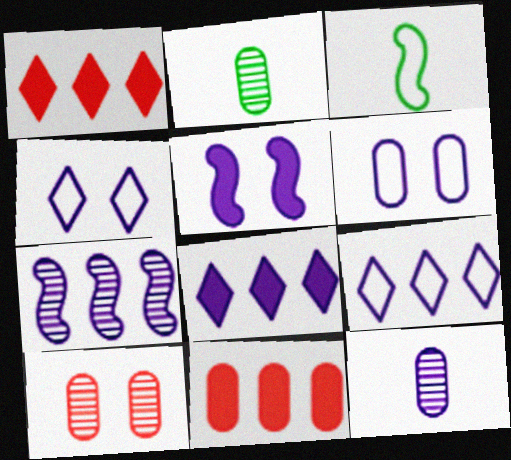[[2, 6, 11], 
[3, 8, 10], 
[5, 9, 12]]